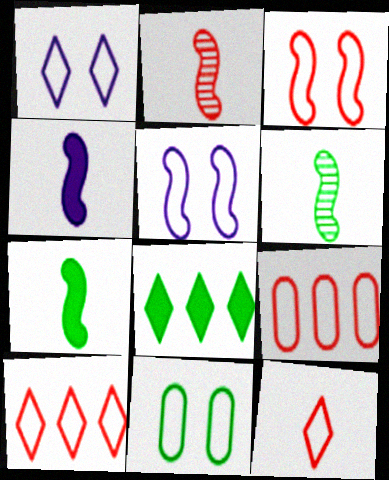[[1, 3, 11], 
[3, 9, 12], 
[6, 8, 11]]